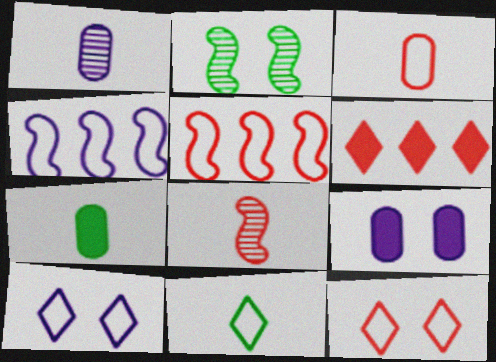[[1, 3, 7], 
[2, 9, 12], 
[3, 5, 12]]